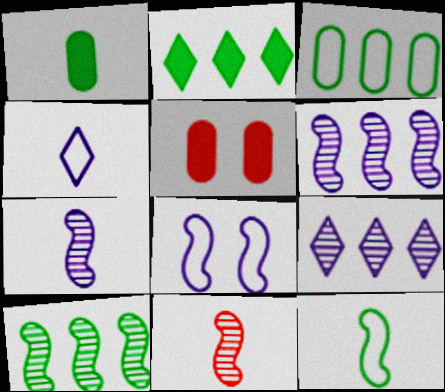[[1, 4, 11], 
[2, 3, 10], 
[4, 5, 10], 
[5, 9, 12]]